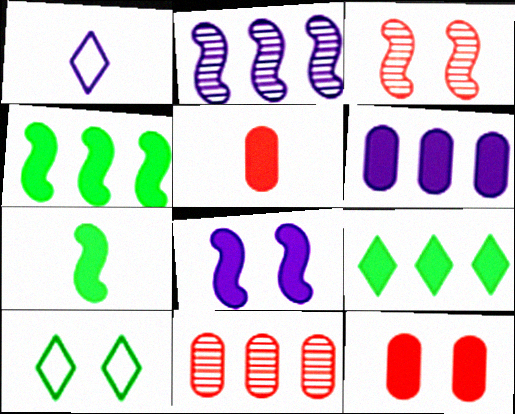[[2, 5, 10], 
[5, 8, 9]]